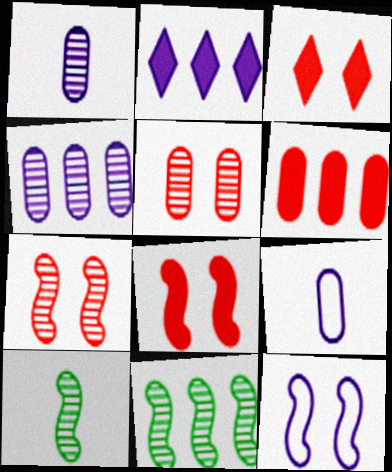[[1, 2, 12], 
[3, 9, 11]]